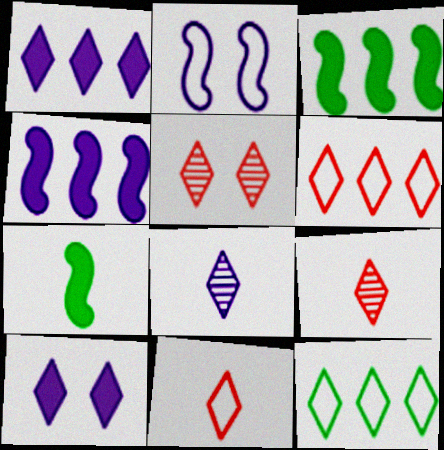[[9, 10, 12]]